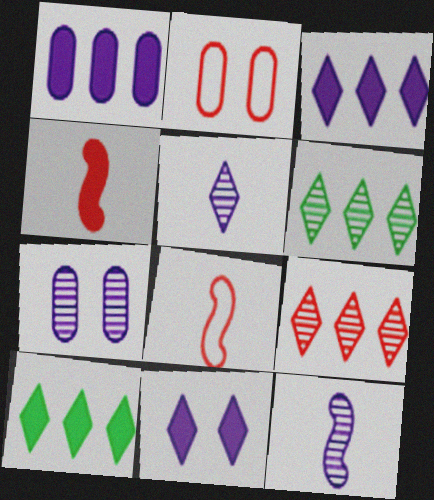[[2, 4, 9], 
[2, 10, 12], 
[7, 8, 10]]